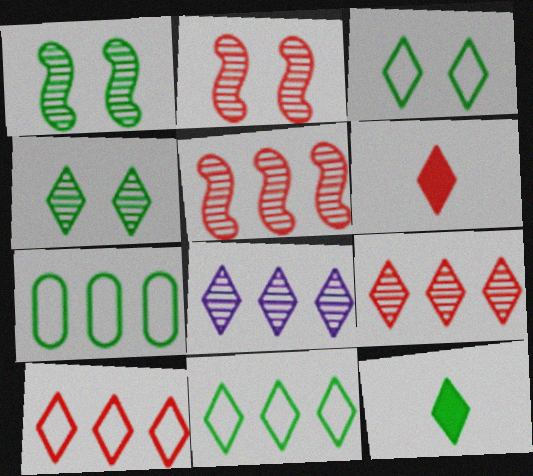[[1, 7, 12], 
[3, 6, 8], 
[4, 11, 12]]